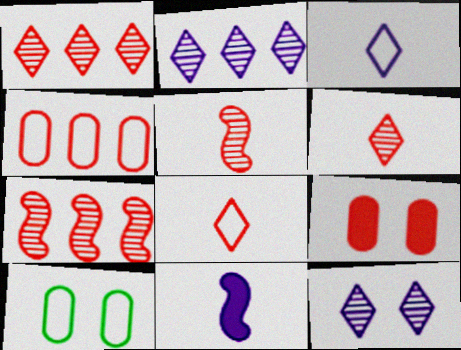[[1, 10, 11], 
[7, 8, 9]]